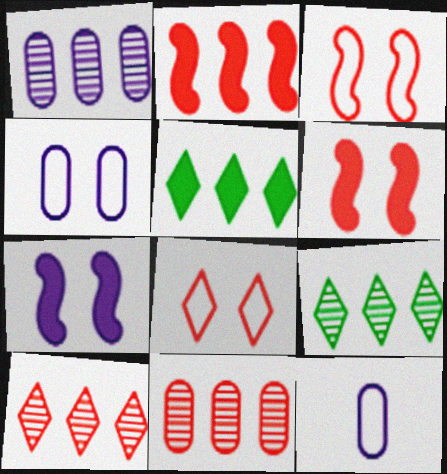[[6, 9, 12]]